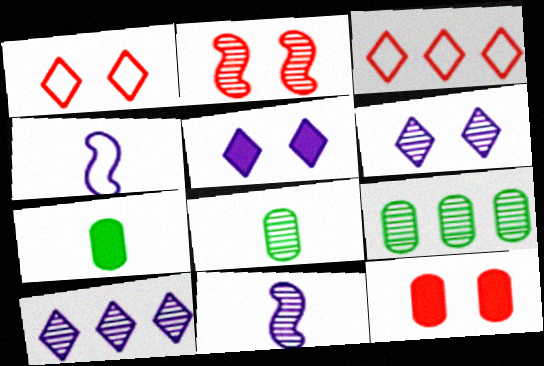[[1, 2, 12], 
[2, 8, 10]]